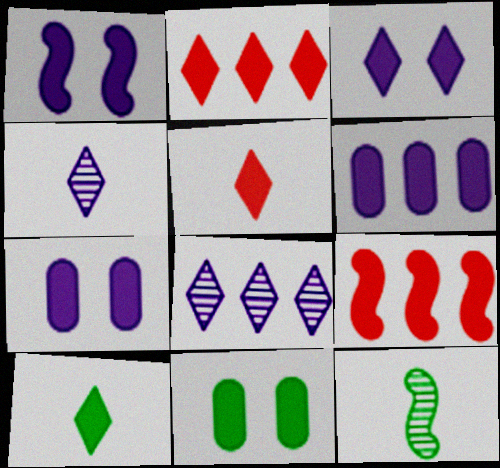[[1, 3, 7], 
[2, 3, 10], 
[7, 9, 10]]